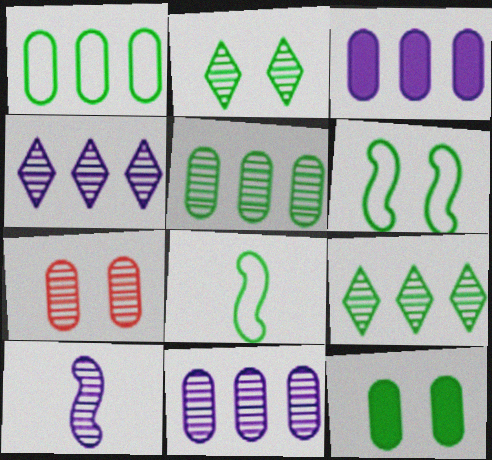[[2, 6, 12], 
[7, 9, 10], 
[8, 9, 12]]